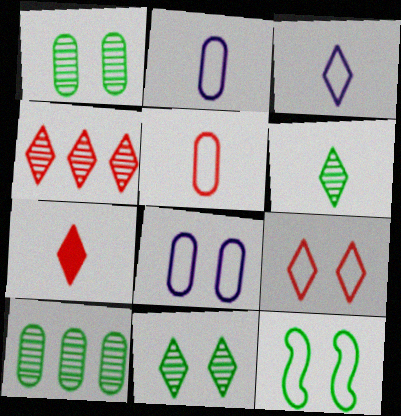[[3, 6, 7], 
[4, 7, 9], 
[8, 9, 12]]